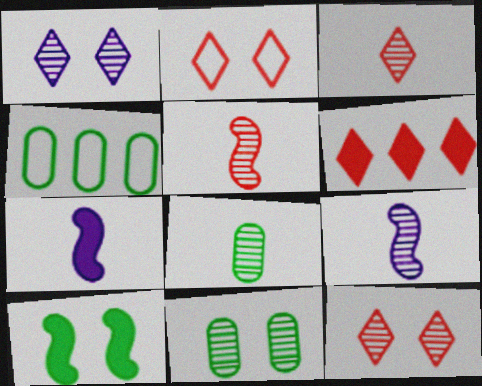[[2, 3, 6], 
[3, 8, 9], 
[4, 7, 12]]